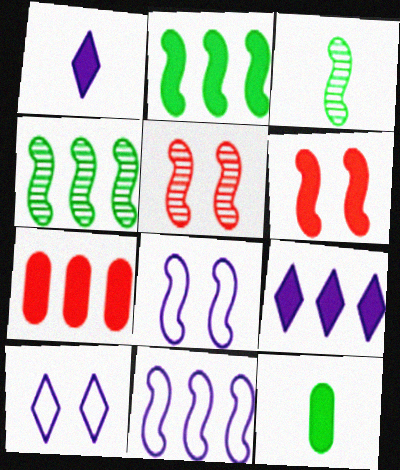[[2, 7, 9], 
[3, 6, 11], 
[3, 7, 10], 
[6, 9, 12]]